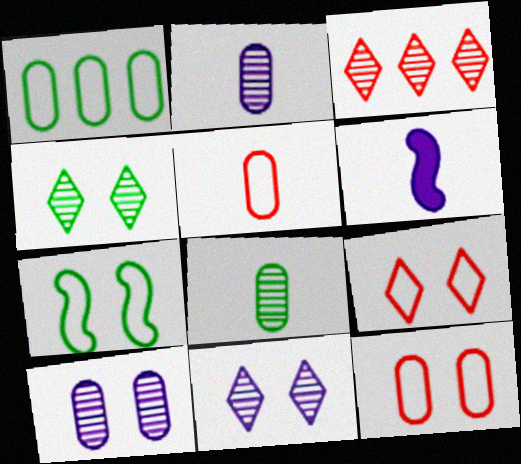[]